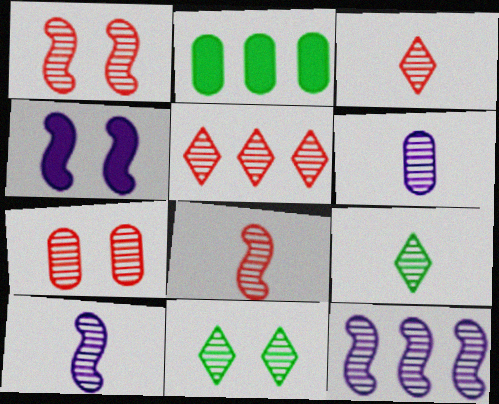[[5, 7, 8], 
[6, 8, 9], 
[7, 9, 12]]